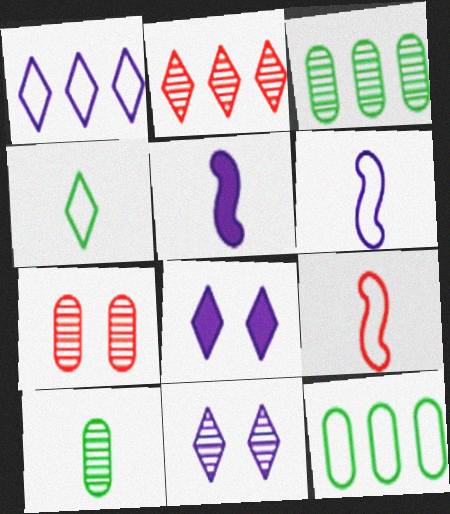[[2, 4, 8], 
[3, 8, 9]]